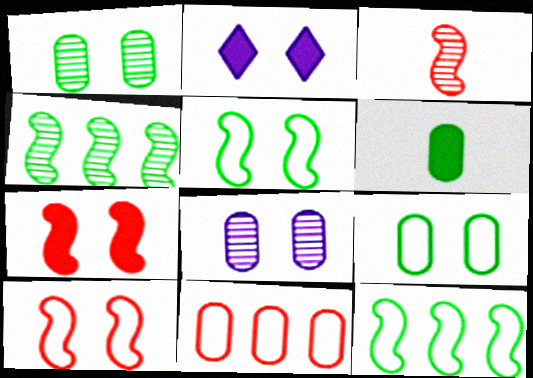[[1, 2, 10], 
[6, 8, 11]]